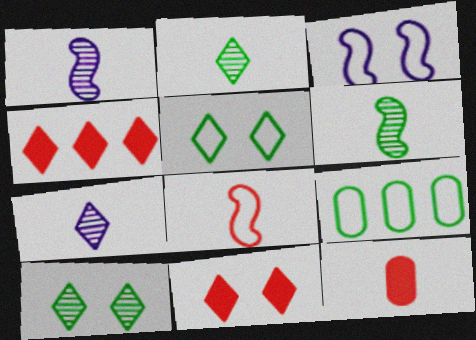[[1, 9, 11], 
[4, 5, 7]]